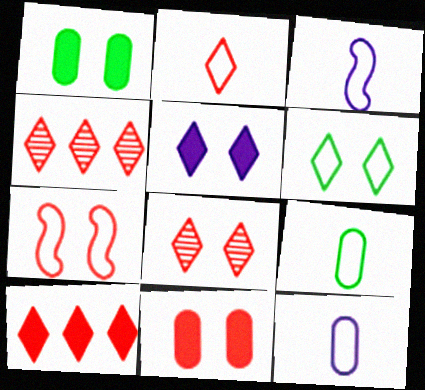[[1, 3, 4], 
[2, 3, 9], 
[2, 8, 10], 
[5, 6, 8], 
[7, 8, 11]]